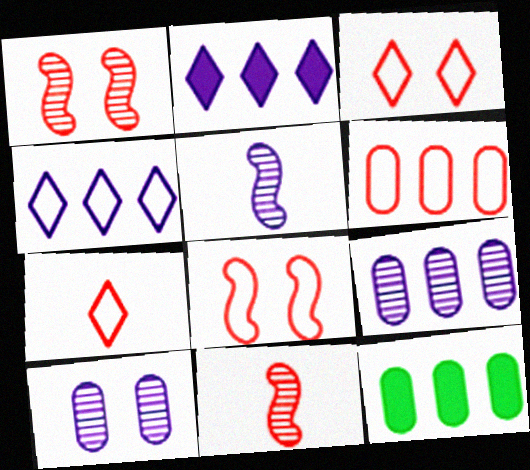[[3, 5, 12], 
[6, 7, 8], 
[6, 9, 12]]